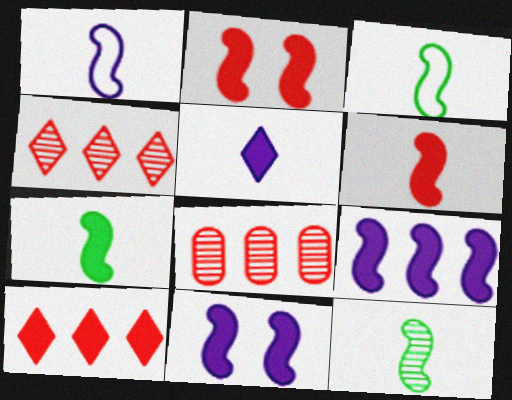[[1, 6, 12], 
[2, 7, 9], 
[3, 7, 12]]